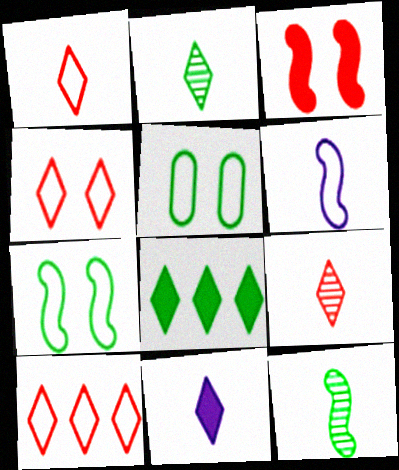[[1, 2, 11], 
[1, 4, 10], 
[5, 6, 10], 
[5, 8, 12]]